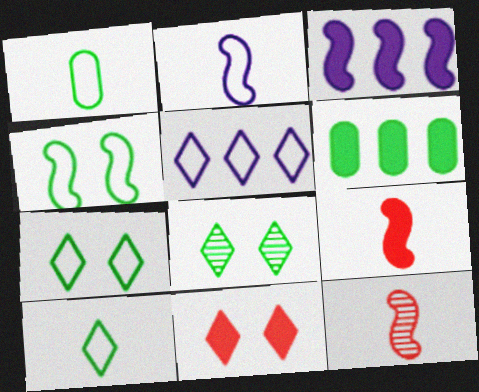[[3, 4, 12]]